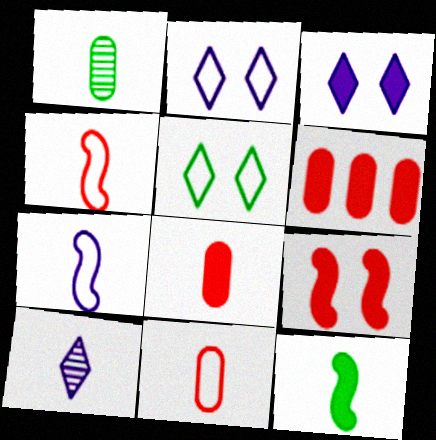[[3, 6, 12], 
[10, 11, 12]]